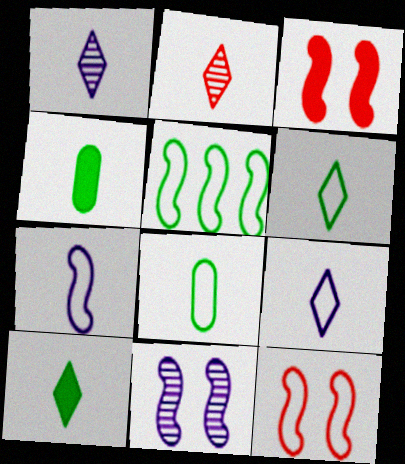[[2, 4, 7], 
[2, 9, 10], 
[5, 7, 12]]